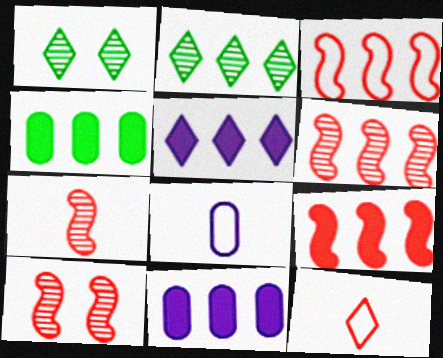[[1, 5, 12], 
[1, 8, 9], 
[2, 3, 11], 
[3, 6, 9], 
[4, 5, 9], 
[6, 7, 10]]